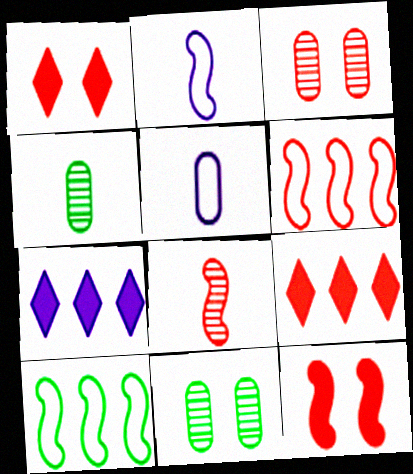[[2, 9, 11], 
[6, 8, 12]]